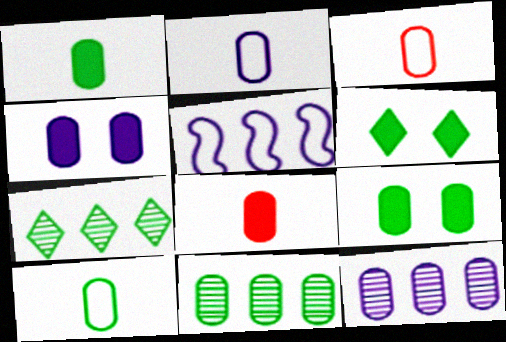[[2, 3, 10], 
[2, 4, 12], 
[3, 4, 11], 
[3, 9, 12], 
[9, 10, 11]]